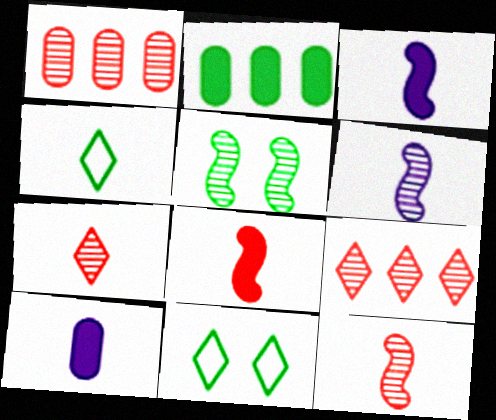[[1, 3, 11], 
[2, 4, 5], 
[4, 10, 12]]